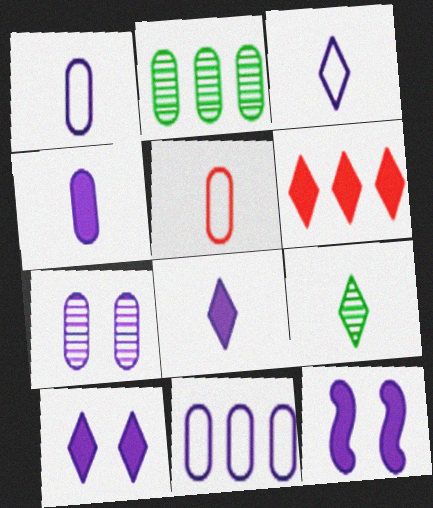[[4, 7, 11]]